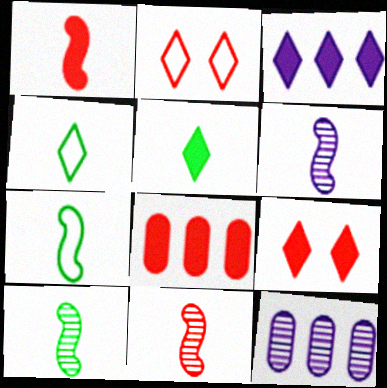[[1, 6, 7], 
[1, 8, 9], 
[2, 8, 11], 
[3, 5, 9], 
[6, 10, 11], 
[7, 9, 12]]